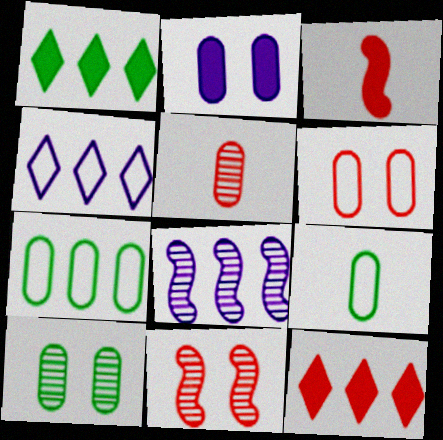[[1, 2, 3], 
[2, 5, 7], 
[2, 6, 10], 
[3, 4, 10], 
[7, 8, 12]]